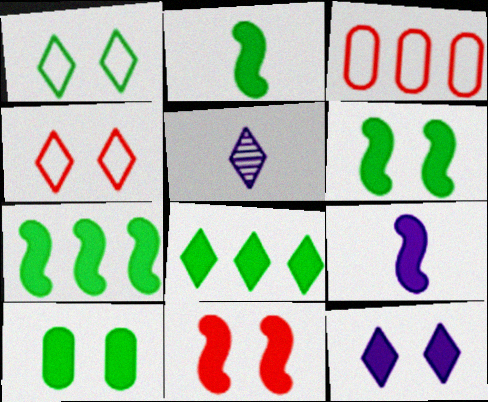[[2, 6, 7], 
[2, 8, 10], 
[3, 5, 6], 
[4, 5, 8], 
[7, 9, 11], 
[10, 11, 12]]